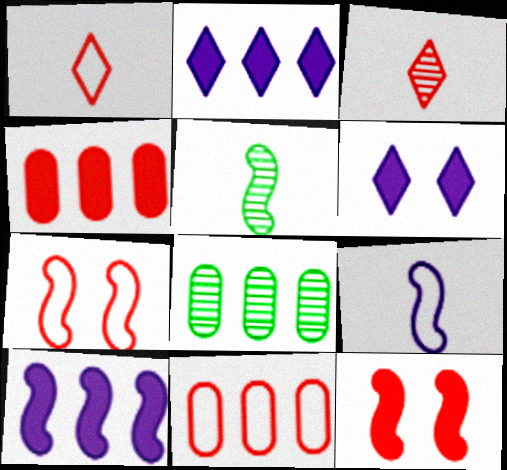[[1, 7, 11], 
[3, 4, 7], 
[3, 11, 12], 
[5, 6, 11], 
[5, 7, 10]]